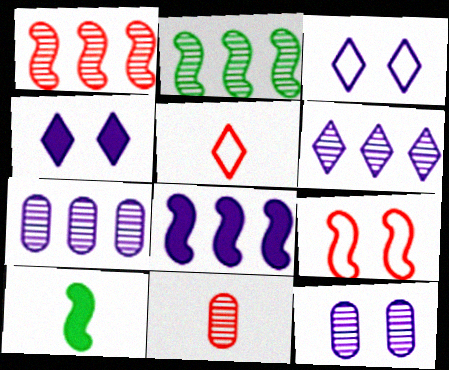[]